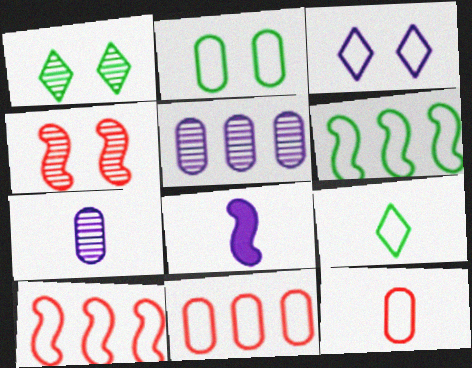[[1, 8, 11], 
[2, 6, 9], 
[3, 5, 8], 
[3, 6, 12], 
[4, 6, 8]]